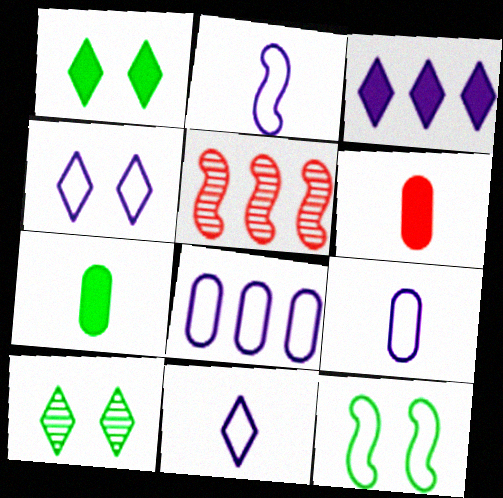[[1, 5, 9], 
[2, 4, 8], 
[2, 9, 11], 
[4, 5, 7]]